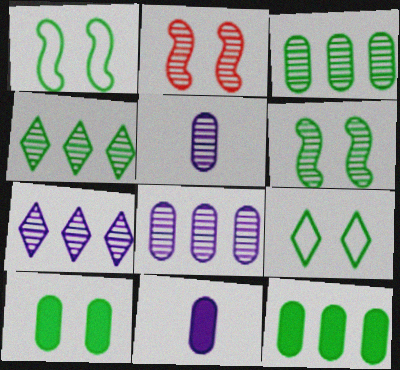[[2, 4, 5], 
[6, 9, 10]]